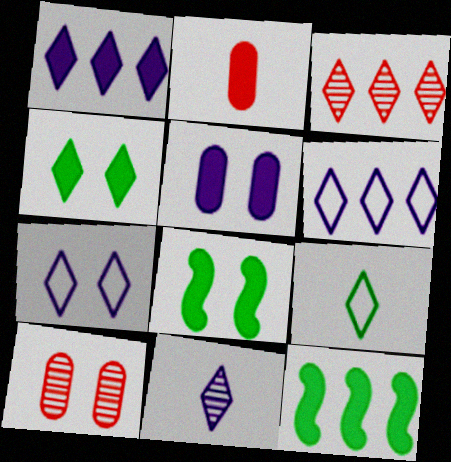[[1, 2, 8], 
[1, 7, 11], 
[7, 8, 10]]